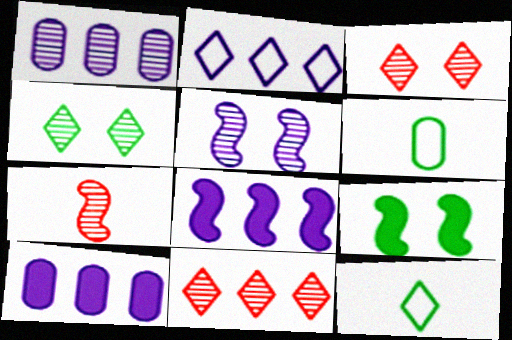[[1, 2, 8], 
[1, 4, 7], 
[3, 6, 8]]